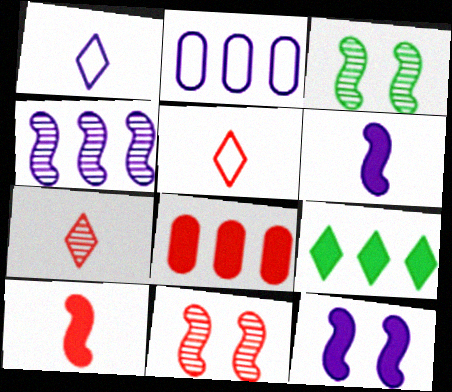[[1, 3, 8], 
[5, 8, 11]]